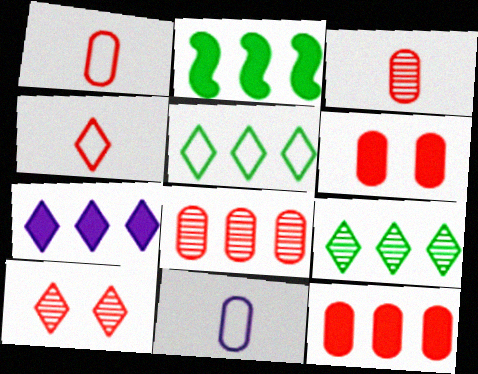[[1, 6, 8], 
[2, 7, 12], 
[2, 10, 11]]